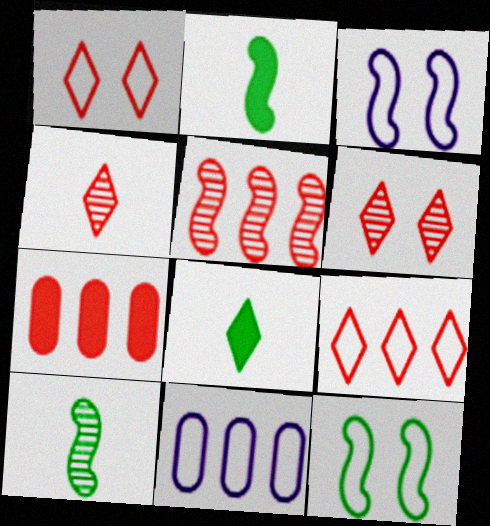[[2, 3, 5], 
[2, 6, 11], 
[5, 7, 9]]